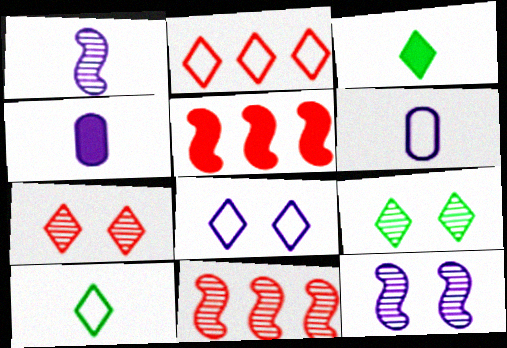[[2, 8, 10], 
[5, 6, 9]]